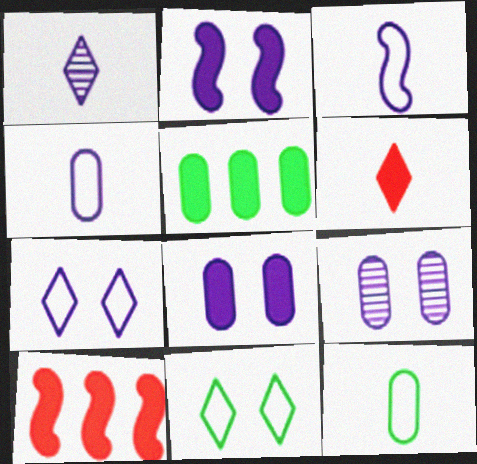[[2, 5, 6], 
[2, 7, 9]]